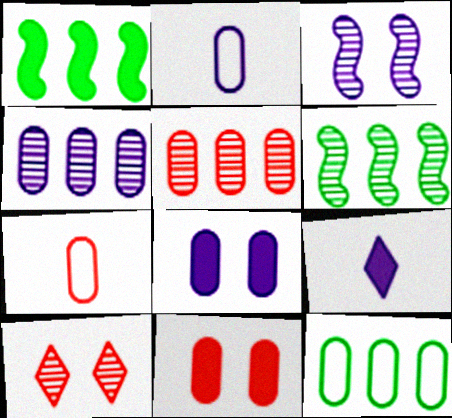[[1, 2, 10], 
[1, 9, 11], 
[2, 4, 8], 
[5, 7, 11]]